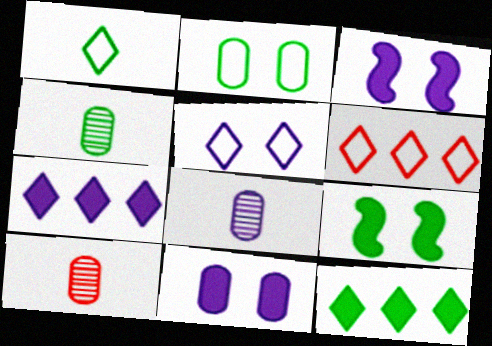[[1, 5, 6], 
[3, 4, 6], 
[4, 8, 10], 
[6, 8, 9]]